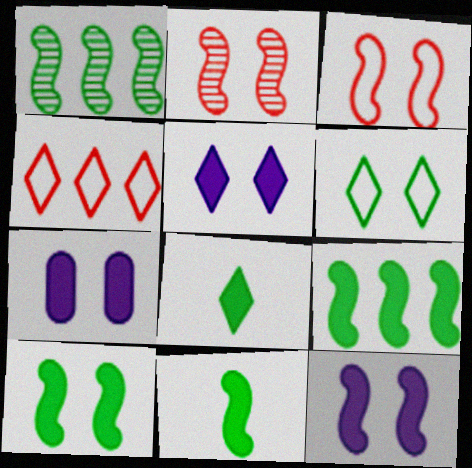[[2, 6, 7], 
[5, 7, 12], 
[9, 10, 11]]